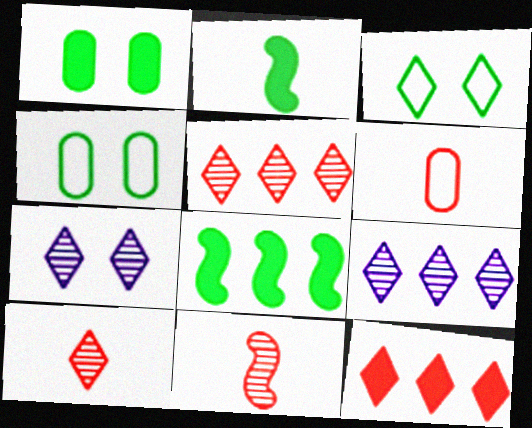[[6, 7, 8]]